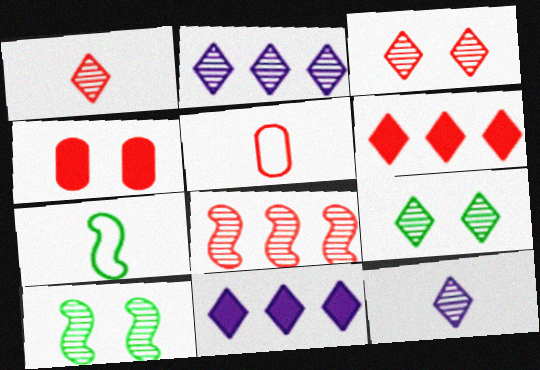[[1, 2, 9], 
[2, 4, 7], 
[5, 10, 11]]